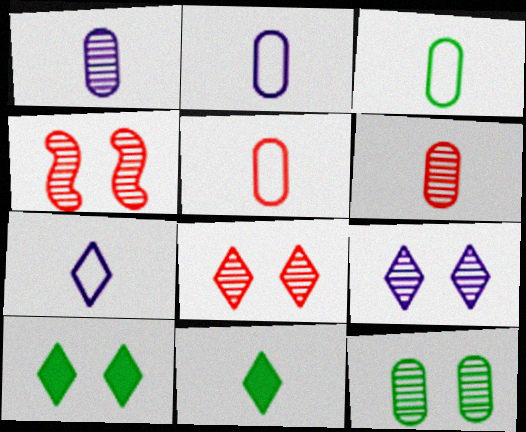[[2, 3, 5], 
[4, 9, 12]]